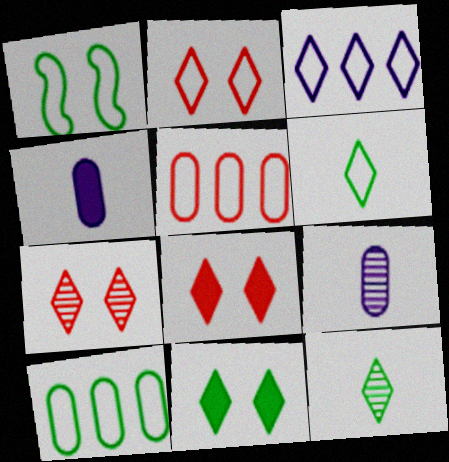[[1, 6, 10], 
[2, 3, 6], 
[2, 7, 8], 
[3, 8, 12]]